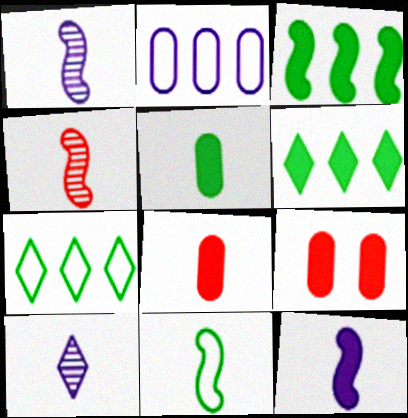[[1, 7, 9], 
[4, 11, 12], 
[6, 9, 12], 
[8, 10, 11]]